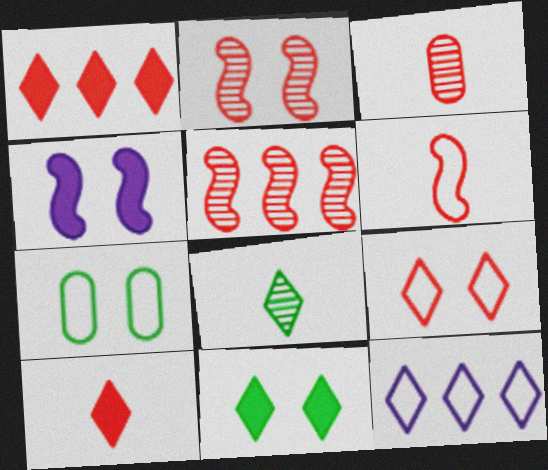[[3, 6, 10], 
[6, 7, 12]]